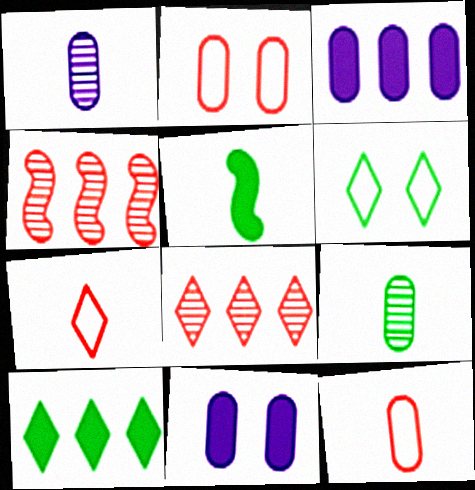[[1, 5, 7], 
[2, 3, 9]]